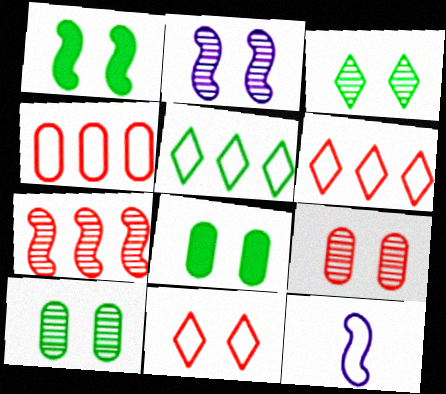[[1, 7, 12], 
[2, 3, 9], 
[2, 8, 11]]